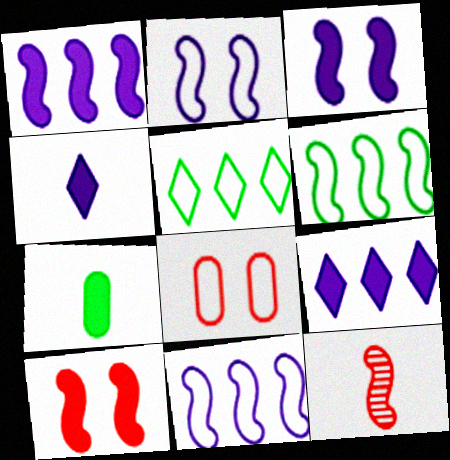[[3, 6, 12], 
[7, 9, 10]]